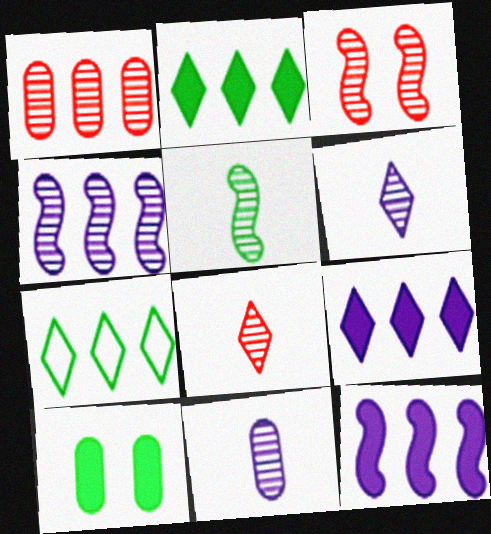[[1, 3, 8], 
[1, 7, 12], 
[3, 4, 5], 
[5, 7, 10], 
[5, 8, 11]]